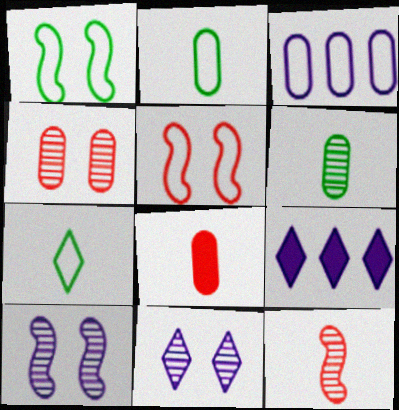[[3, 5, 7], 
[5, 6, 9]]